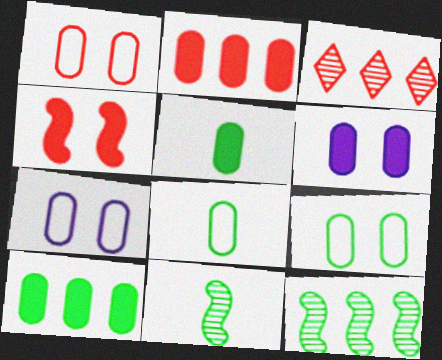[[1, 7, 9], 
[2, 5, 6]]